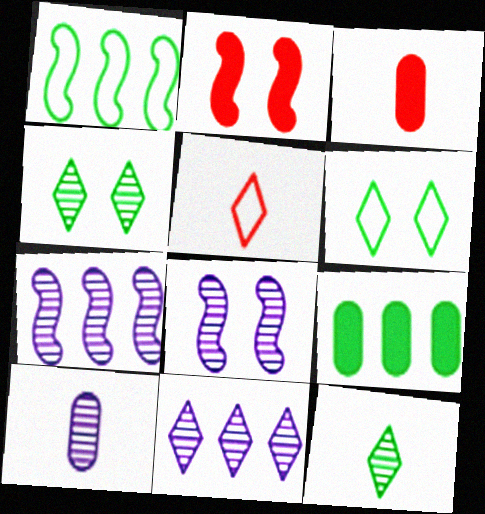[[3, 6, 7], 
[5, 8, 9], 
[8, 10, 11]]